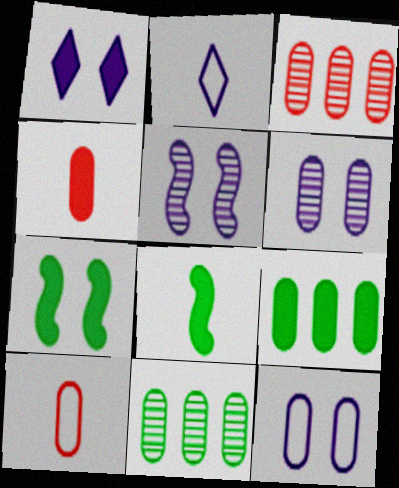[[1, 5, 12], 
[2, 3, 7], 
[4, 11, 12], 
[6, 9, 10]]